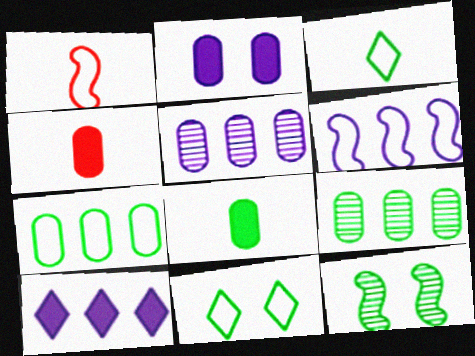[[5, 6, 10]]